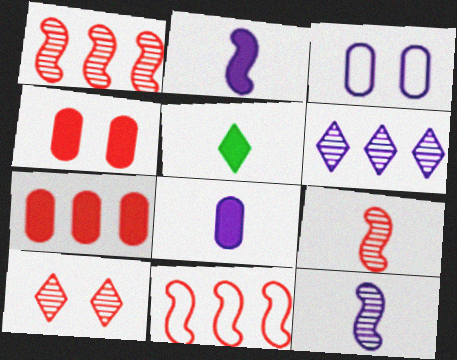[[1, 3, 5], 
[2, 3, 6]]